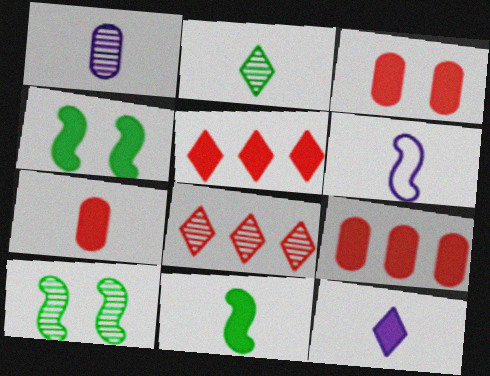[[1, 6, 12], 
[1, 8, 10], 
[2, 6, 7], 
[3, 7, 9], 
[4, 9, 12], 
[7, 11, 12]]